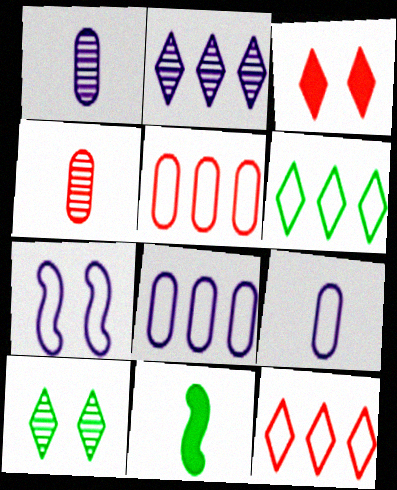[]